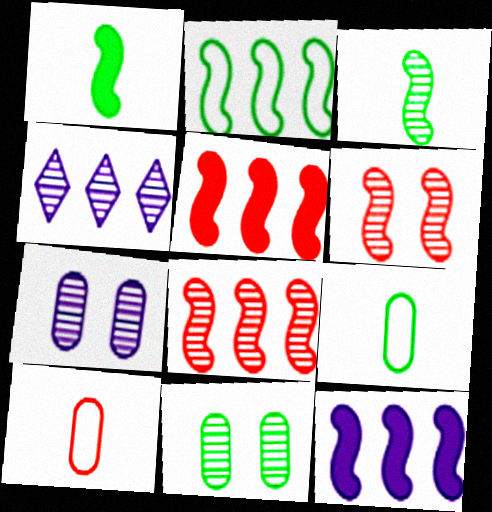[[2, 8, 12]]